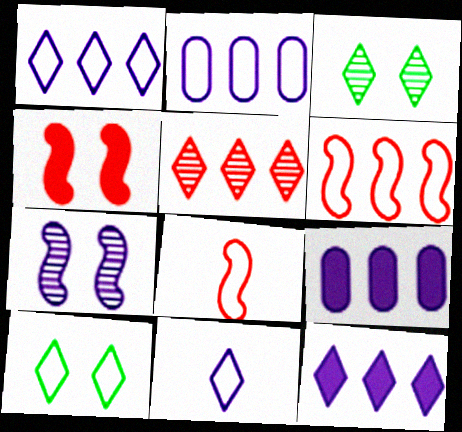[[2, 8, 10], 
[3, 8, 9], 
[7, 9, 11]]